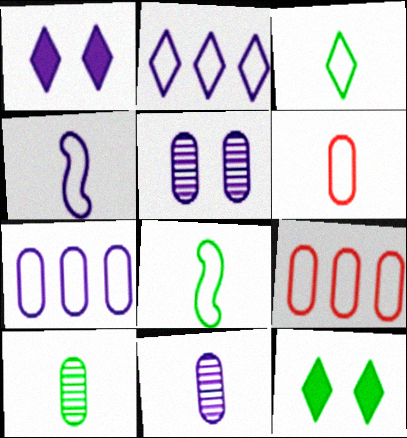[[3, 4, 6]]